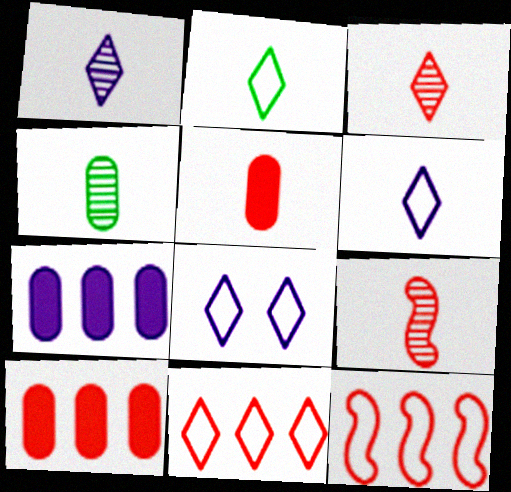[[1, 4, 9], 
[2, 8, 11]]